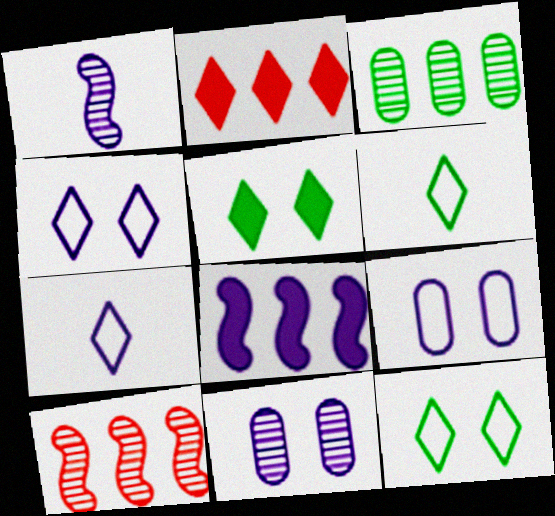[[7, 8, 11]]